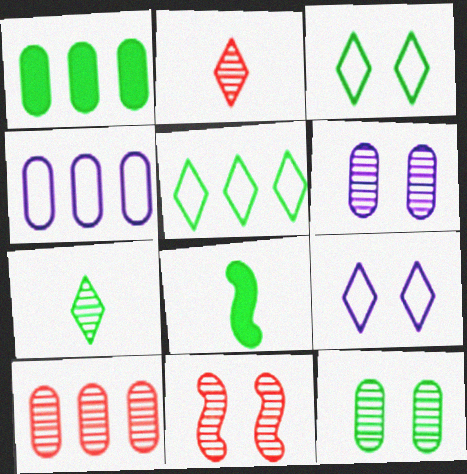[[1, 4, 10], 
[2, 10, 11], 
[5, 8, 12], 
[8, 9, 10]]